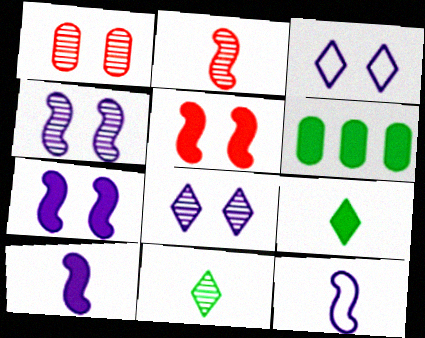[[2, 3, 6]]